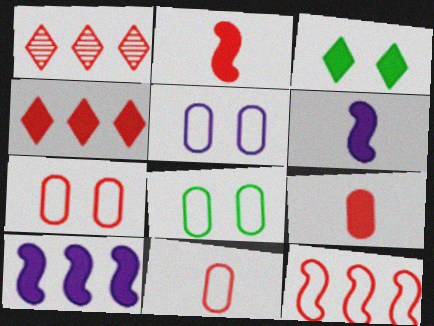[[1, 2, 7], 
[1, 6, 8], 
[3, 9, 10], 
[5, 7, 8]]